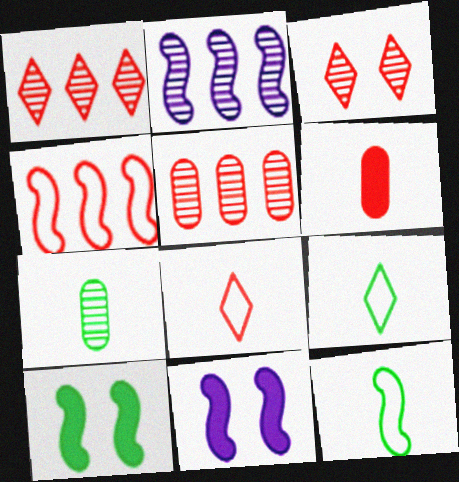[[2, 3, 7], 
[3, 4, 6], 
[5, 9, 11]]